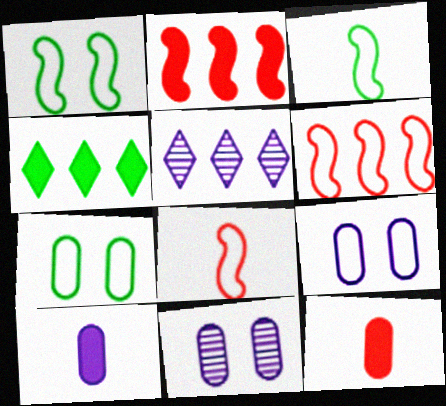[[1, 5, 12], 
[4, 8, 11]]